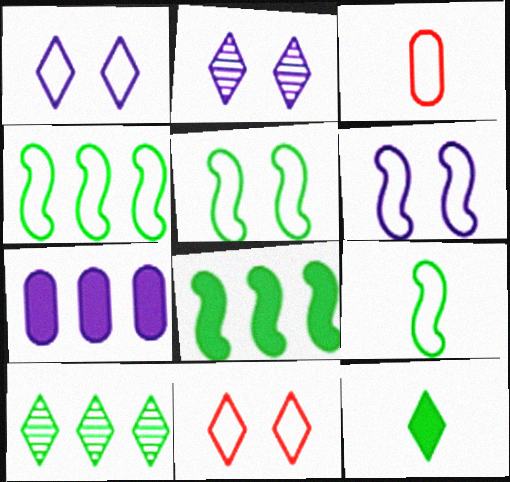[[1, 3, 4], 
[2, 3, 8], 
[4, 5, 9]]